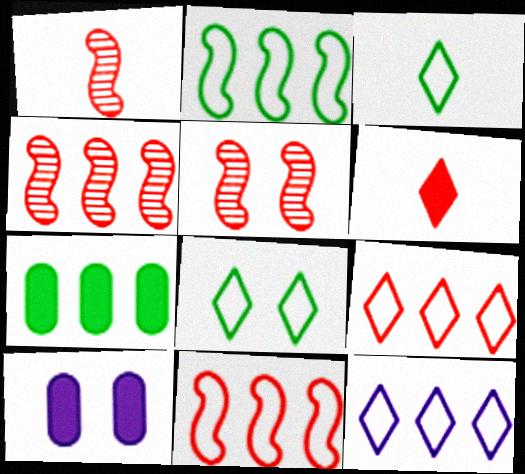[[1, 4, 5], 
[3, 4, 10], 
[4, 7, 12], 
[5, 8, 10]]